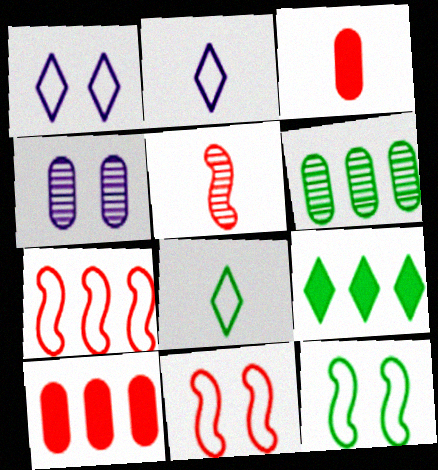[]